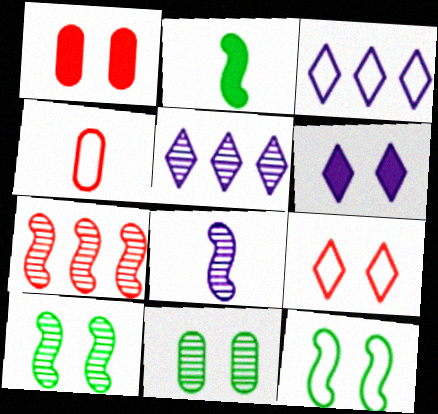[[3, 4, 12], 
[7, 8, 10]]